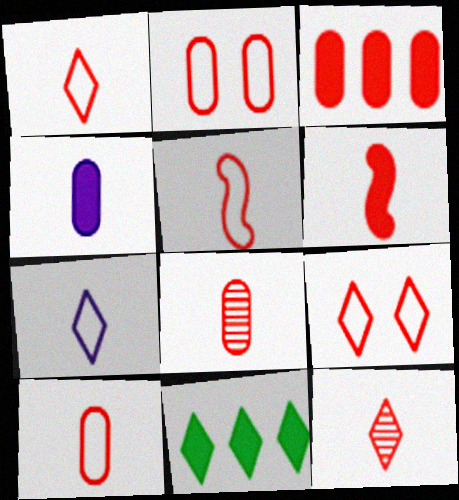[[1, 5, 10], 
[1, 6, 8], 
[2, 3, 8], 
[6, 10, 12]]